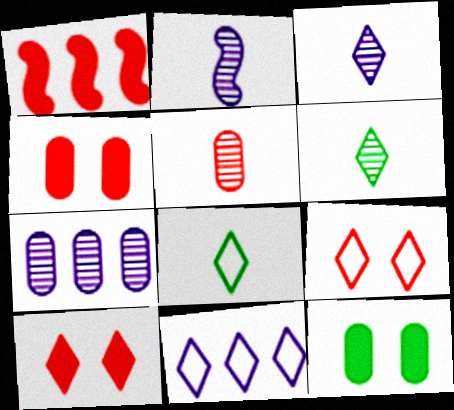[[1, 5, 9], 
[2, 5, 6], 
[6, 10, 11], 
[8, 9, 11]]